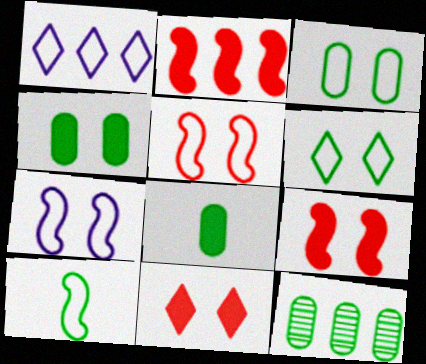[[1, 2, 12], 
[3, 8, 12]]